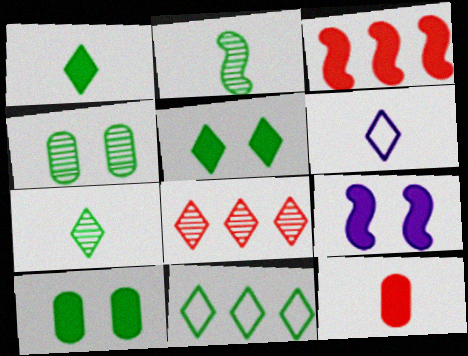[[2, 6, 12], 
[2, 10, 11], 
[3, 4, 6], 
[5, 6, 8], 
[5, 7, 11]]